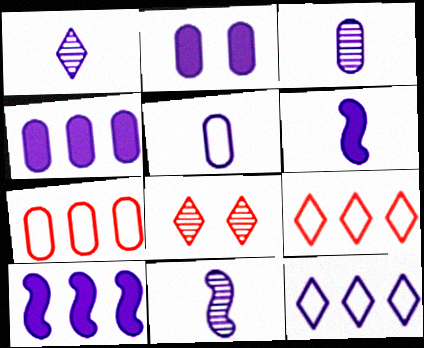[[1, 3, 11], 
[1, 5, 6], 
[2, 11, 12]]